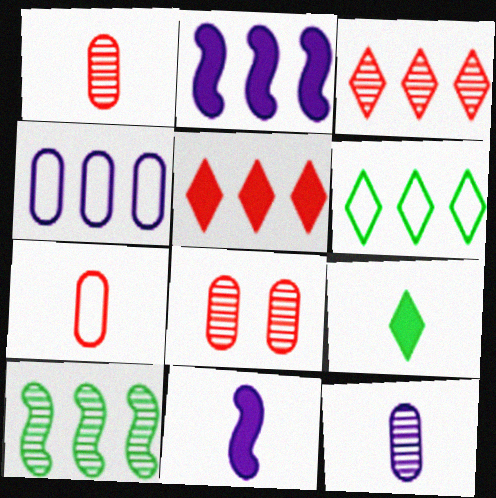[[4, 5, 10], 
[6, 8, 11]]